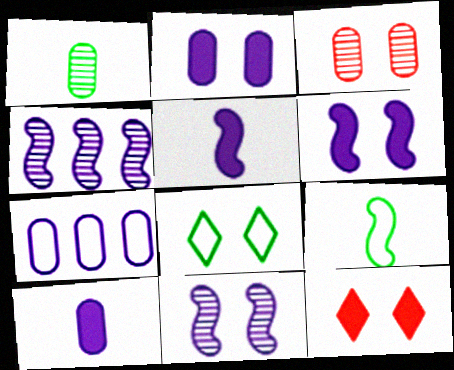[[3, 6, 8]]